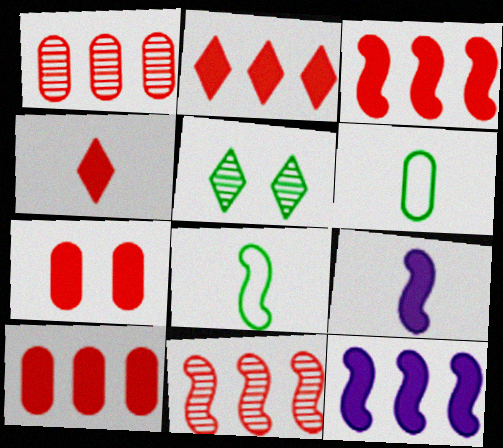[[2, 3, 10], 
[3, 4, 7]]